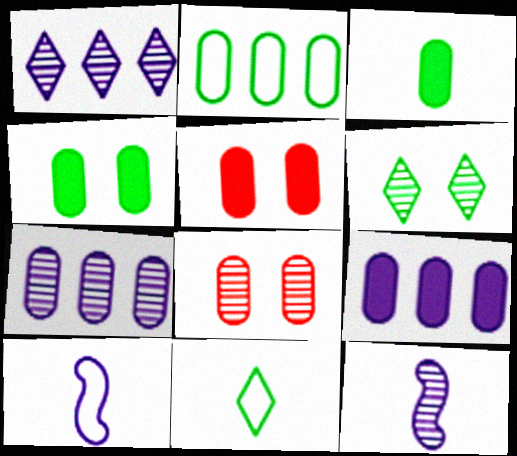[[3, 5, 9]]